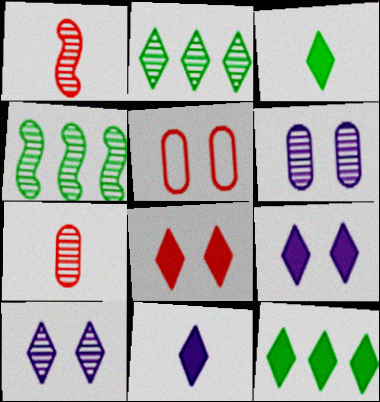[[1, 2, 6], 
[4, 5, 11], 
[4, 7, 10], 
[8, 11, 12]]